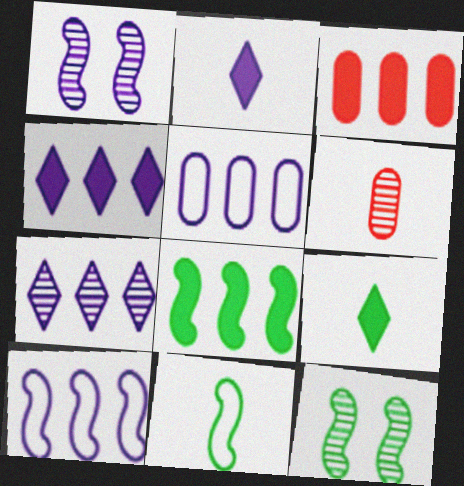[[1, 2, 5], 
[2, 6, 11], 
[3, 4, 8], 
[6, 7, 12], 
[8, 11, 12]]